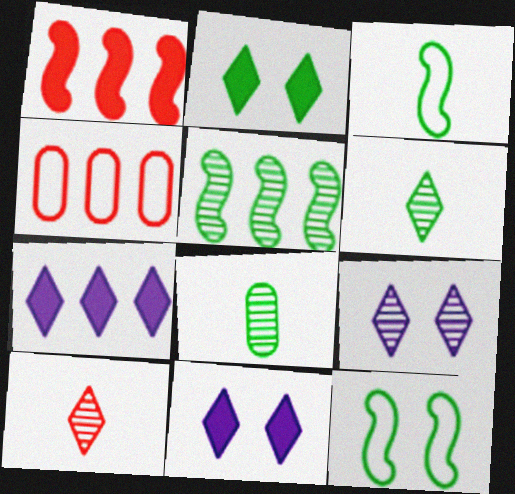[[4, 5, 7]]